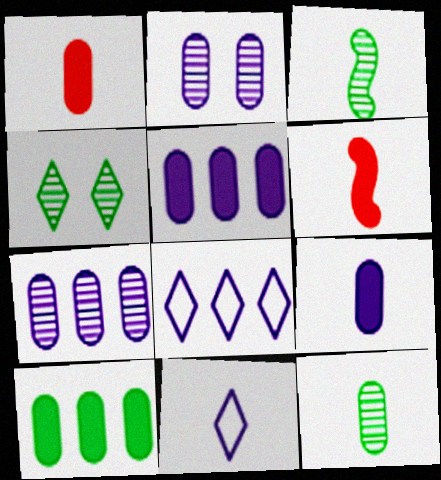[[1, 3, 11], 
[6, 11, 12]]